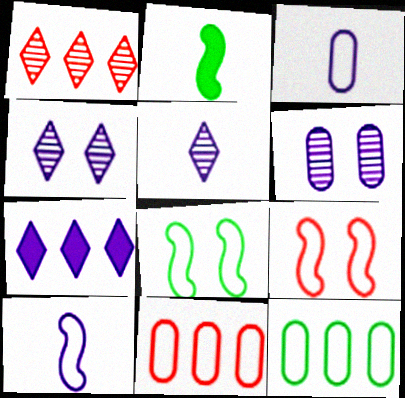[[2, 4, 11], 
[6, 7, 10]]